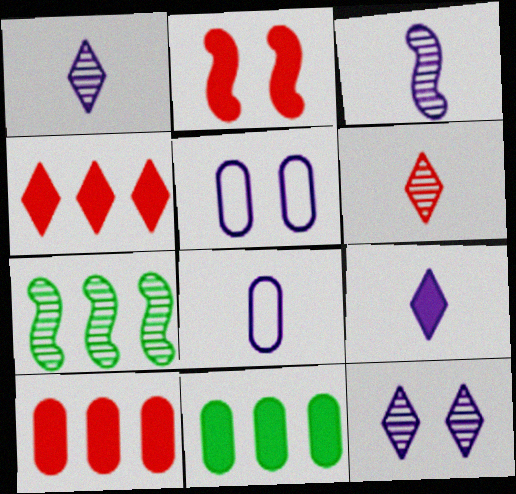[[2, 9, 11], 
[3, 8, 9]]